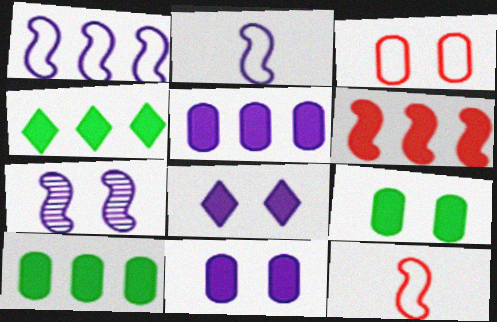[[4, 5, 6]]